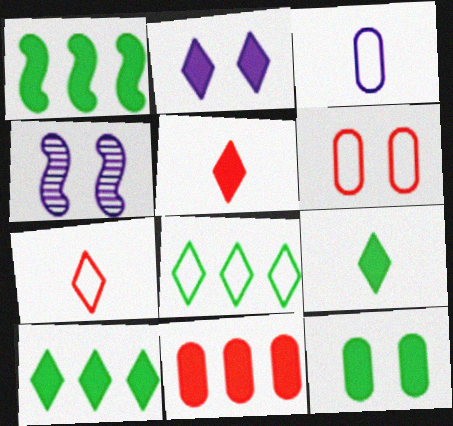[[1, 9, 12], 
[2, 5, 10]]